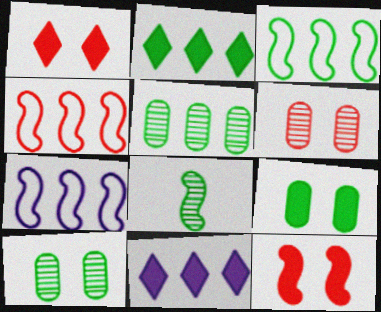[[2, 3, 5], 
[3, 4, 7], 
[4, 5, 11], 
[7, 8, 12]]